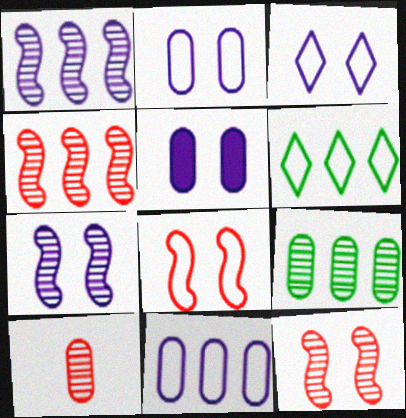[[3, 5, 7]]